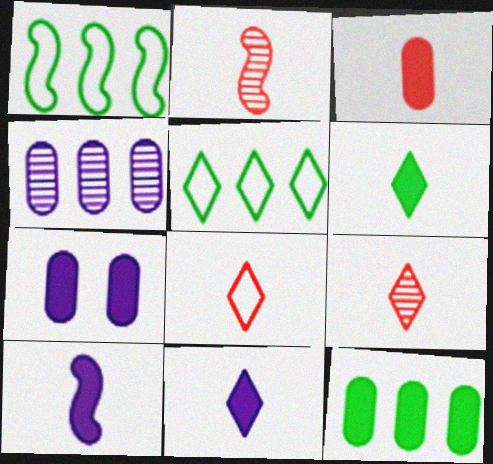[[1, 7, 9], 
[2, 3, 8], 
[2, 5, 7], 
[3, 6, 10], 
[3, 7, 12]]